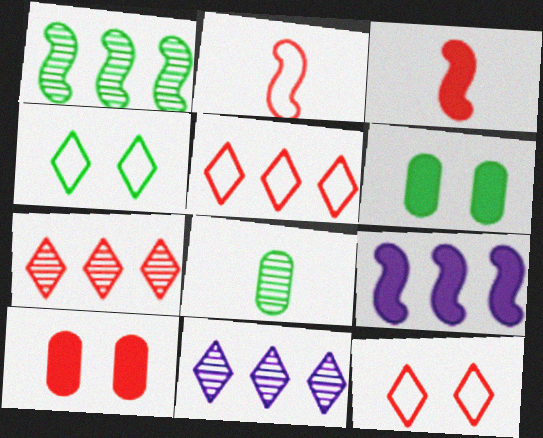[[2, 6, 11], 
[2, 7, 10], 
[8, 9, 12]]